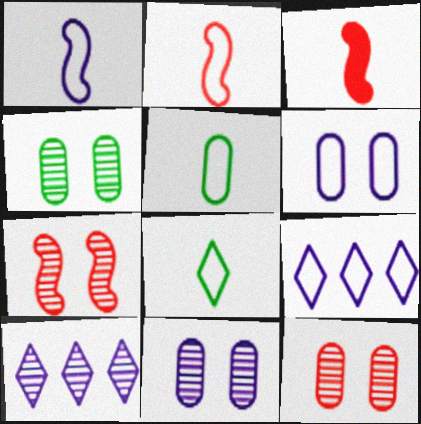[[1, 6, 9], 
[3, 4, 9], 
[4, 11, 12]]